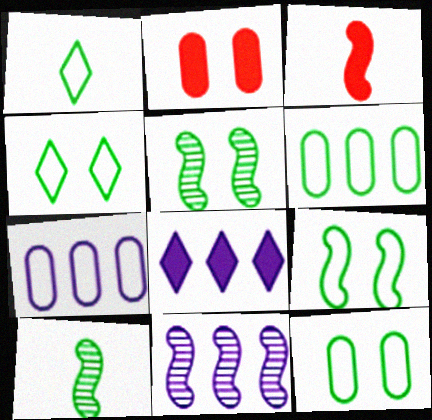[[1, 2, 11], 
[1, 6, 9], 
[3, 9, 11], 
[4, 9, 12], 
[7, 8, 11]]